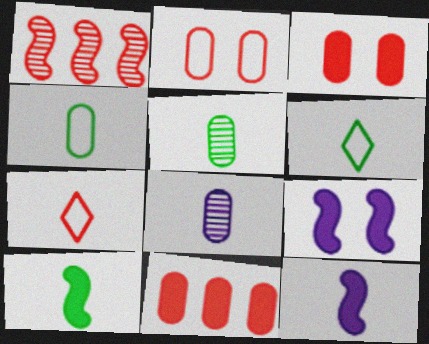[[1, 3, 7], 
[5, 6, 10], 
[5, 7, 12], 
[7, 8, 10]]